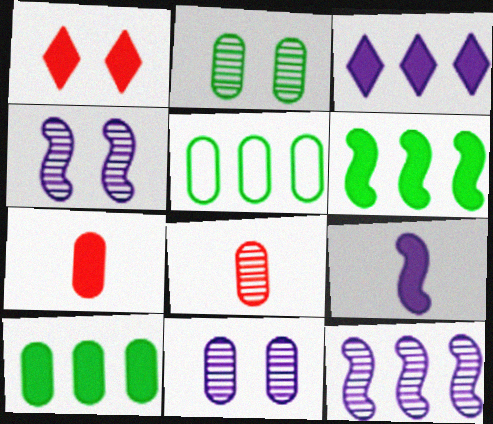[[1, 9, 10], 
[5, 7, 11]]